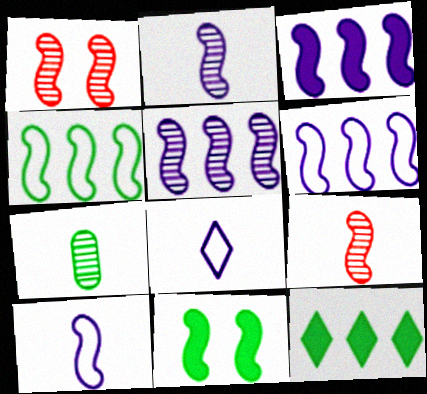[[3, 5, 6], 
[6, 9, 11]]